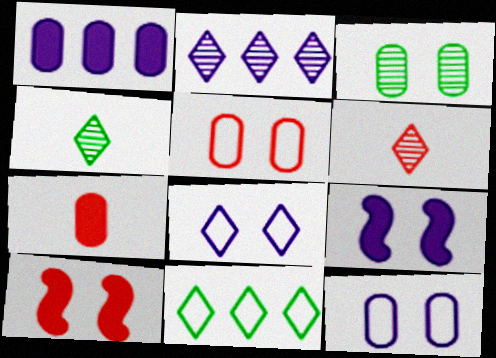[[3, 8, 10]]